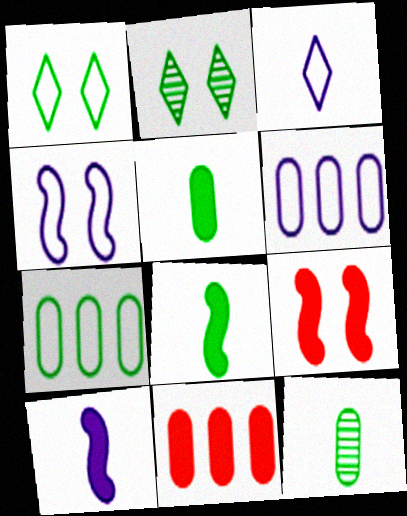[[2, 7, 8], 
[3, 4, 6]]